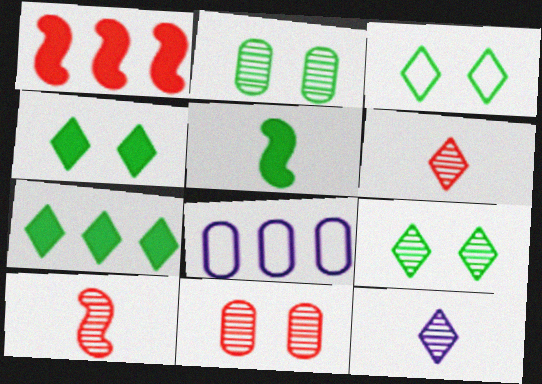[[3, 4, 9], 
[4, 8, 10]]